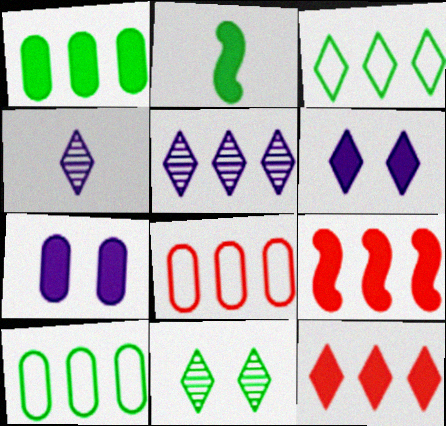[[2, 7, 12], 
[2, 10, 11], 
[3, 5, 12], 
[5, 9, 10]]